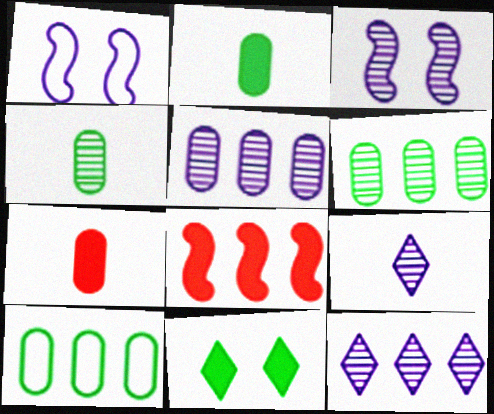[[3, 5, 9], 
[8, 10, 12]]